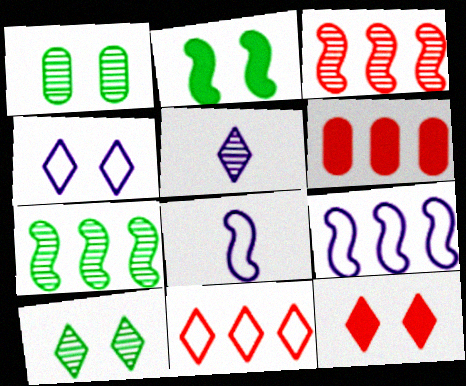[[1, 3, 5], 
[2, 3, 8], 
[3, 6, 11], 
[4, 10, 12], 
[6, 8, 10]]